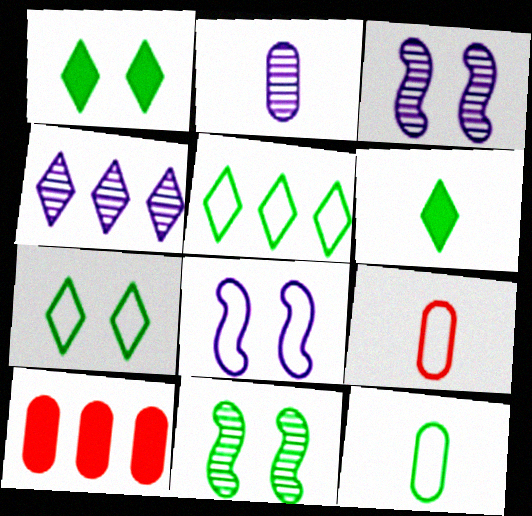[[2, 3, 4], 
[5, 8, 9]]